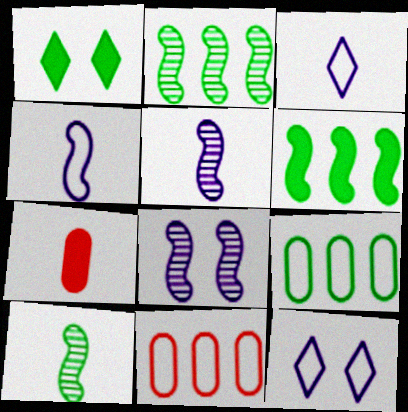[[1, 5, 11], 
[1, 9, 10], 
[2, 7, 12], 
[3, 7, 10]]